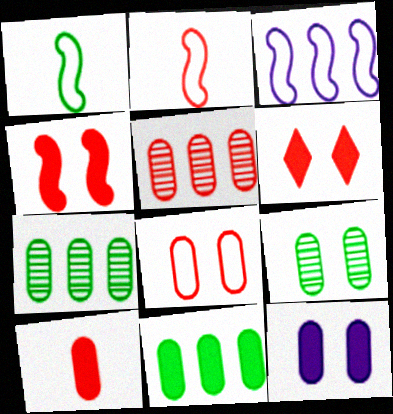[[2, 5, 6], 
[5, 8, 10], 
[8, 9, 12], 
[10, 11, 12]]